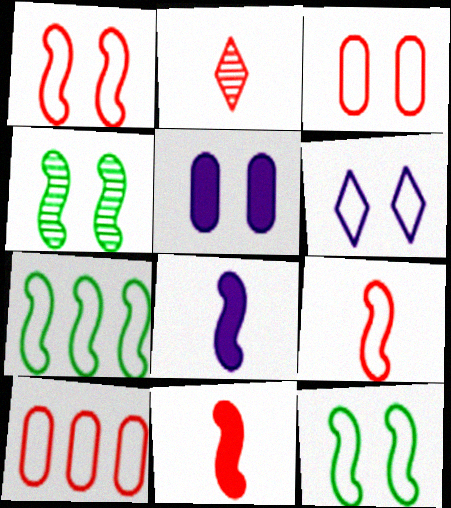[[2, 5, 7], 
[3, 6, 12]]